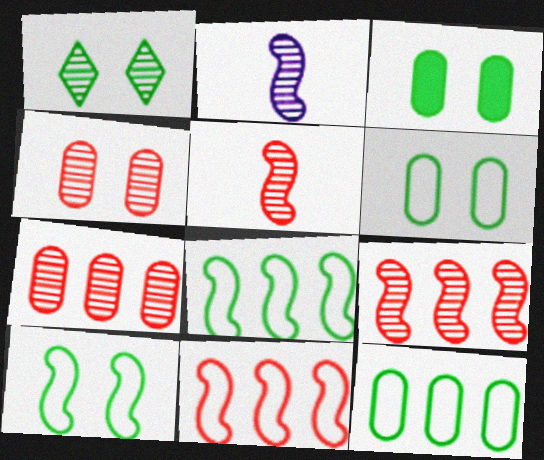[[1, 2, 7], 
[1, 3, 10]]